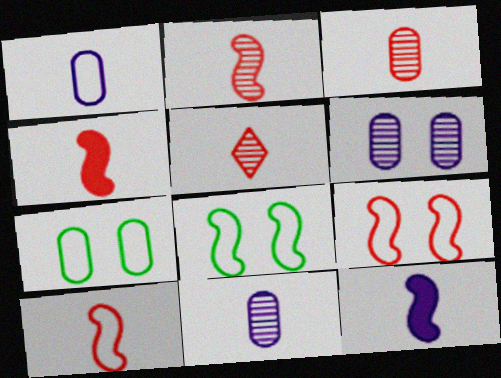[[2, 3, 5], 
[2, 4, 10]]